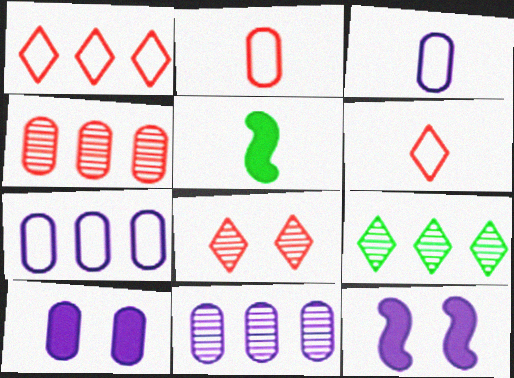[[2, 9, 12], 
[3, 10, 11], 
[5, 7, 8]]